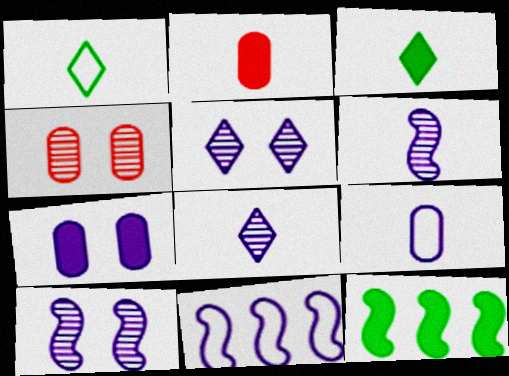[[1, 2, 6], 
[3, 4, 11], 
[7, 8, 11]]